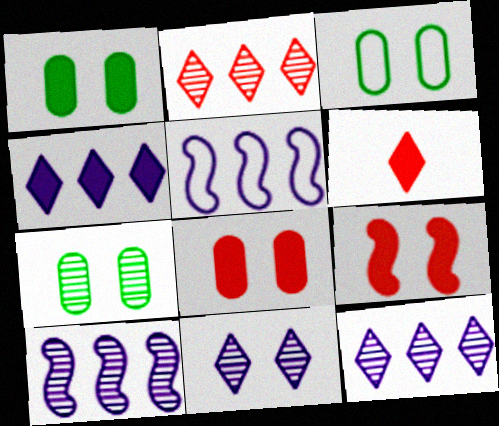[[1, 3, 7], 
[3, 6, 10], 
[3, 9, 11], 
[5, 6, 7]]